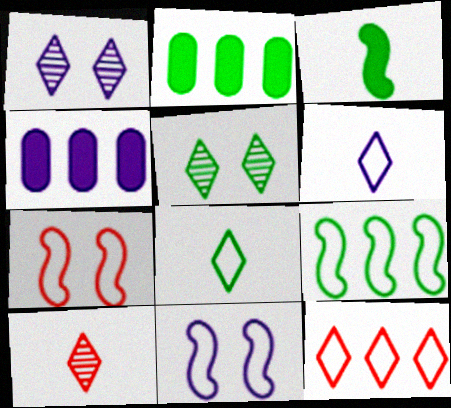[[2, 10, 11]]